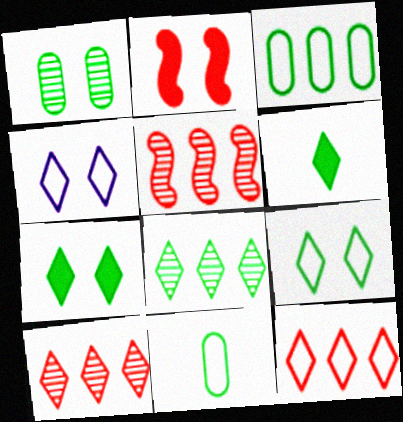[[1, 2, 4], 
[4, 6, 10], 
[6, 8, 9]]